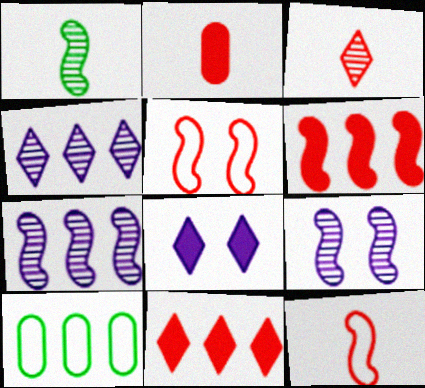[[2, 3, 12], 
[4, 6, 10], 
[7, 10, 11]]